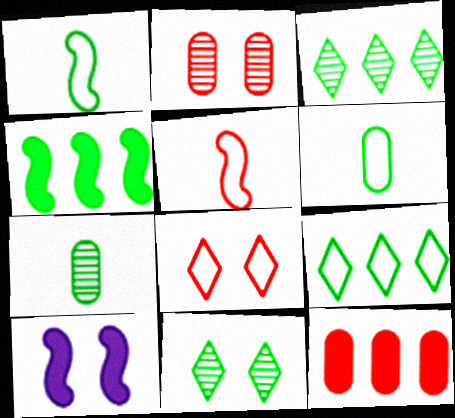[[4, 6, 11]]